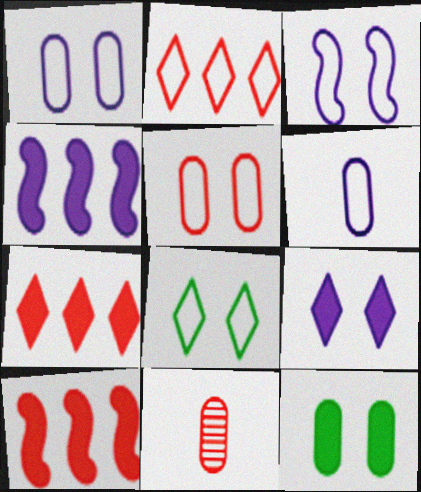[[3, 5, 8], 
[4, 8, 11]]